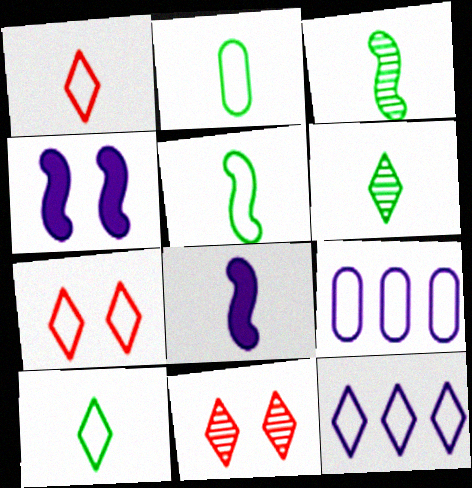[[2, 5, 10], 
[5, 7, 9], 
[7, 10, 12]]